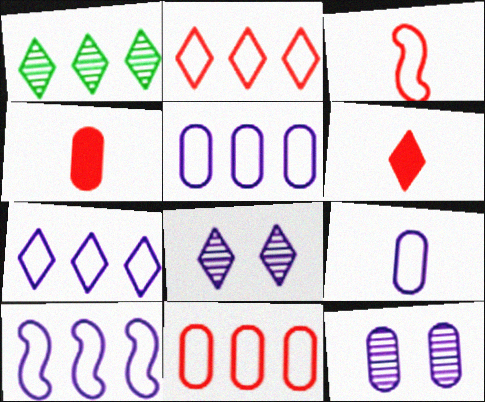[[5, 7, 10]]